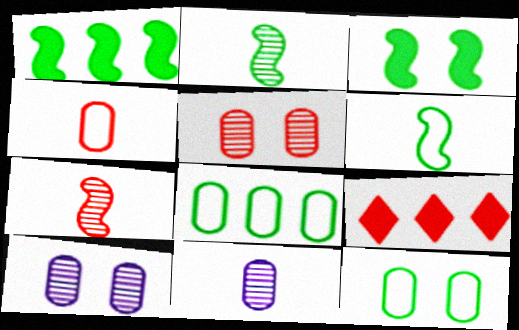[[6, 9, 10]]